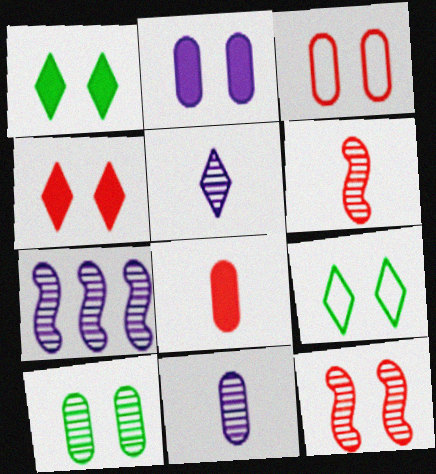[[2, 3, 10], 
[2, 9, 12], 
[3, 4, 12], 
[7, 8, 9]]